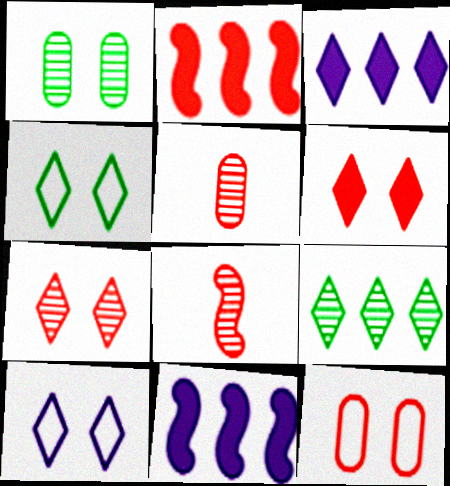[[4, 5, 11]]